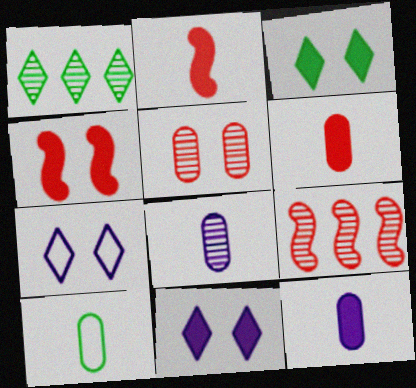[[6, 8, 10], 
[9, 10, 11]]